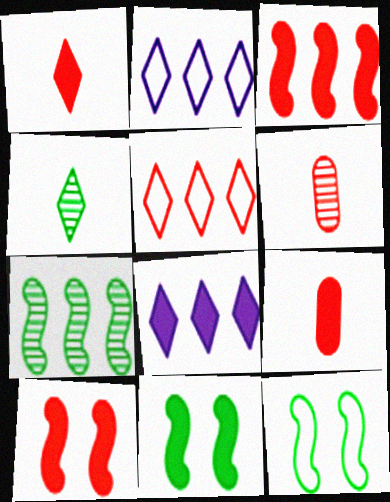[[2, 6, 11], 
[5, 6, 10], 
[6, 8, 12], 
[8, 9, 11]]